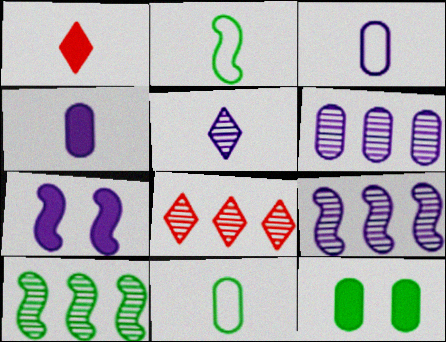[[6, 8, 10], 
[7, 8, 11]]